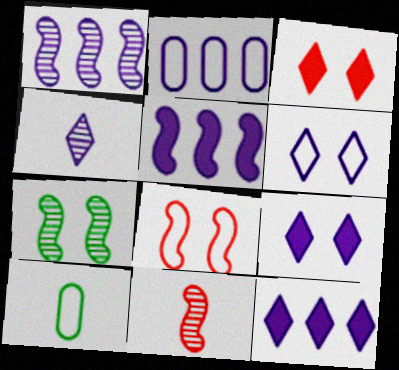[[1, 2, 12], 
[1, 3, 10], 
[1, 7, 11], 
[4, 6, 12]]